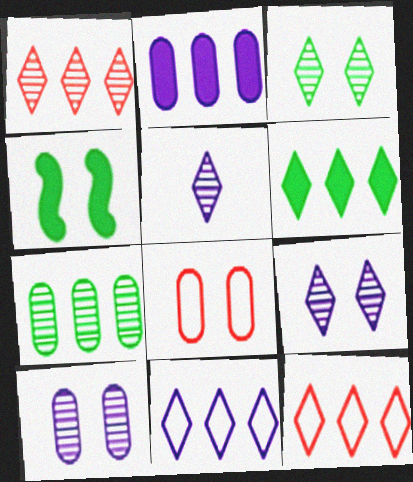[[1, 3, 5], 
[1, 6, 11], 
[4, 8, 9]]